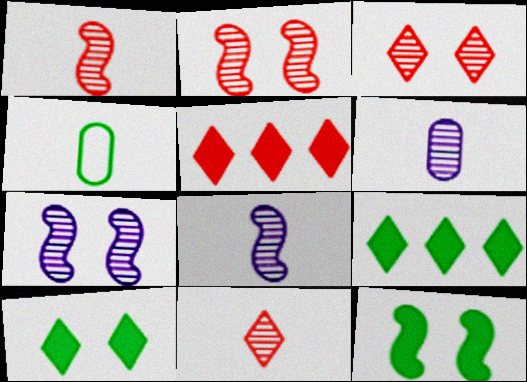[[4, 5, 7]]